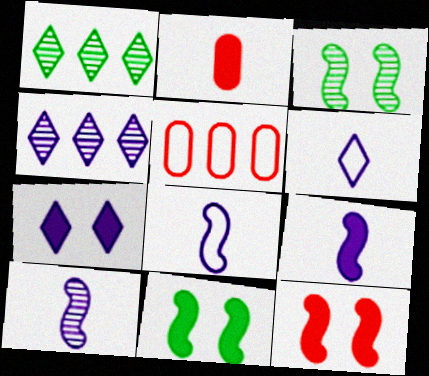[[4, 6, 7], 
[8, 9, 10]]